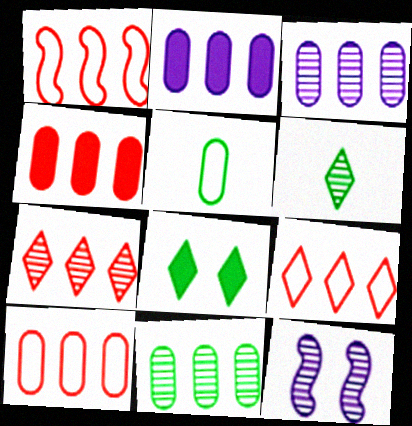[[1, 4, 7], 
[1, 9, 10], 
[2, 10, 11]]